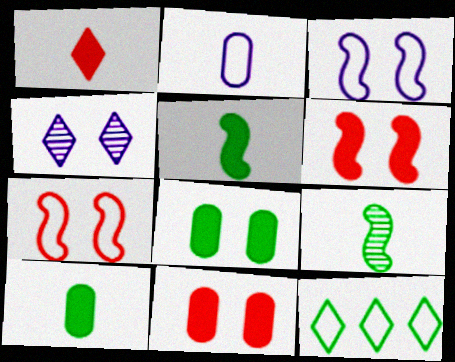[[1, 2, 9], 
[1, 4, 12], 
[2, 7, 12], 
[4, 7, 8], 
[8, 9, 12]]